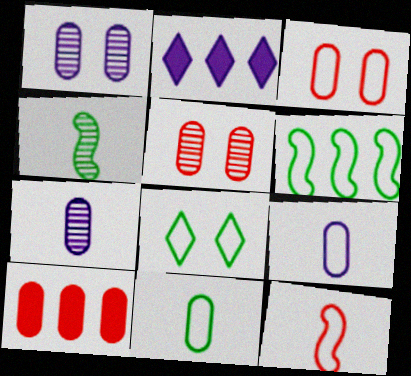[[1, 10, 11], 
[2, 3, 4], 
[6, 8, 11]]